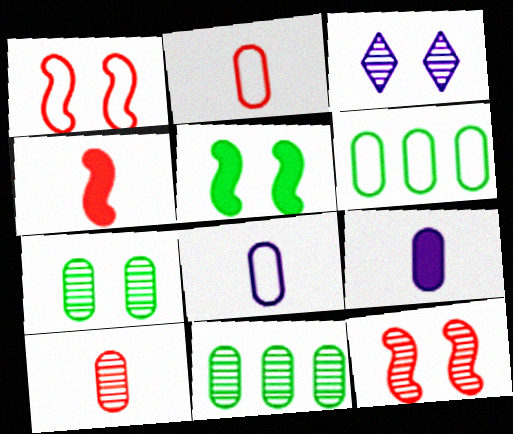[[3, 4, 6], 
[3, 7, 12]]